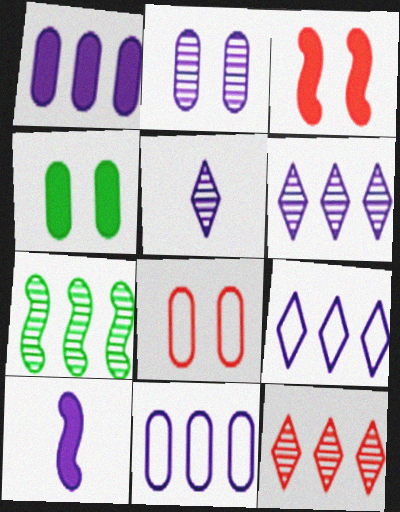[[2, 4, 8], 
[2, 9, 10]]